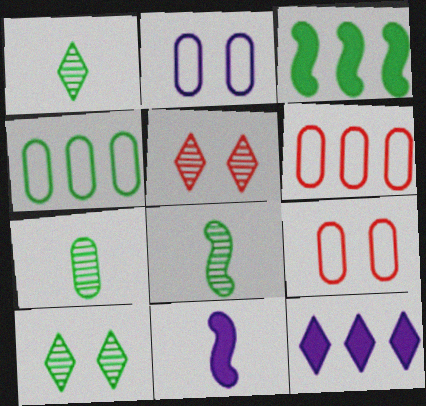[[1, 7, 8], 
[4, 5, 11], 
[6, 10, 11], 
[8, 9, 12]]